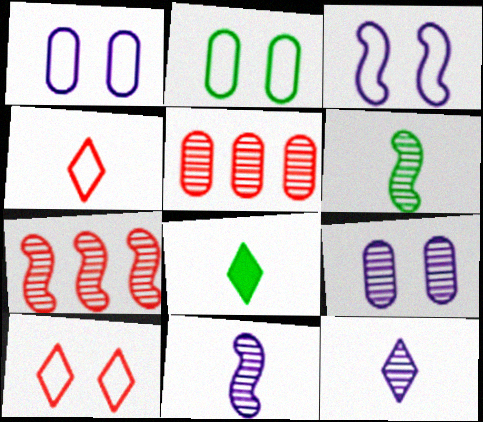[[1, 7, 8], 
[2, 3, 10], 
[3, 5, 8], 
[4, 8, 12]]